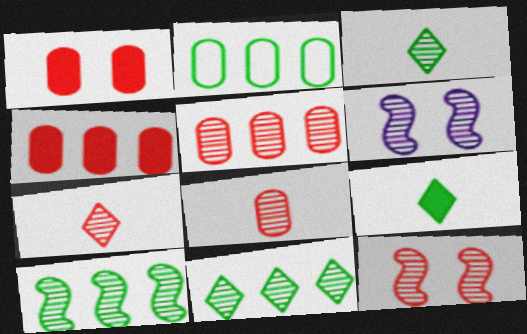[[3, 5, 6], 
[5, 7, 12], 
[6, 8, 11]]